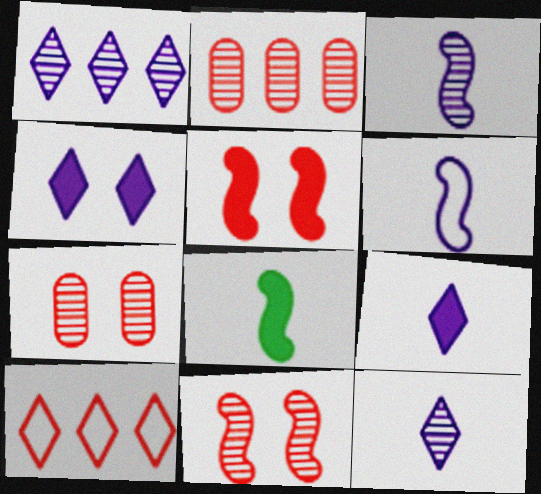[]